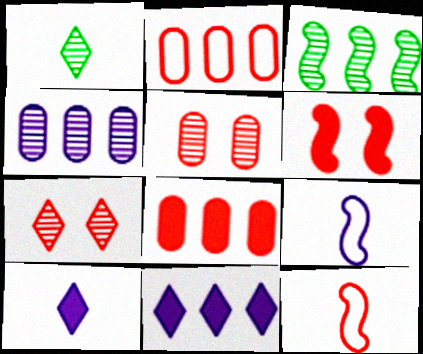[[2, 3, 11], 
[3, 6, 9], 
[7, 8, 12]]